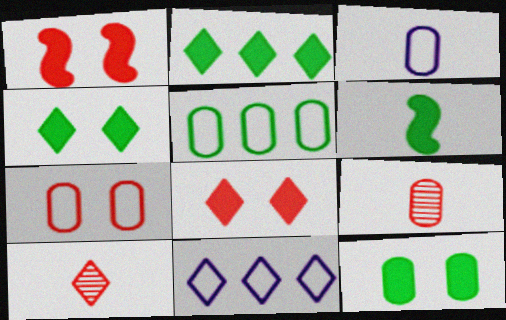[[2, 6, 12], 
[3, 5, 7], 
[3, 6, 10], 
[4, 10, 11]]